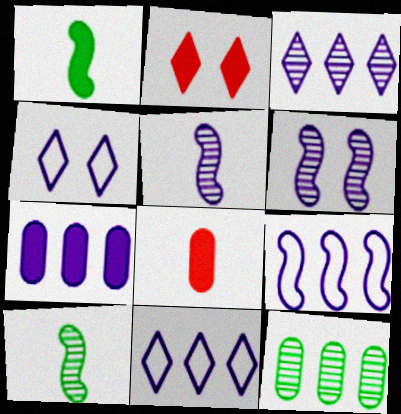[[1, 2, 7], 
[3, 7, 9], 
[4, 5, 7]]